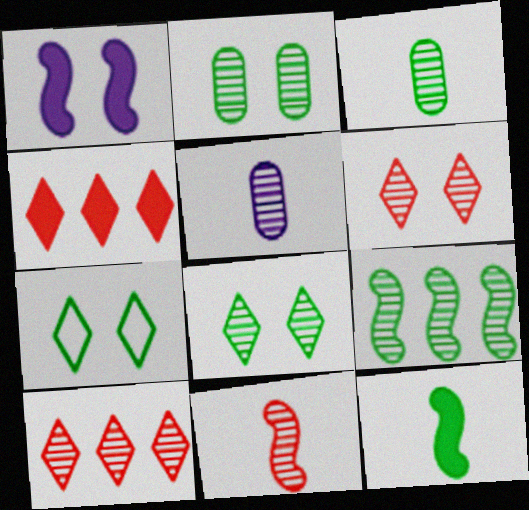[[3, 8, 9], 
[5, 6, 9]]